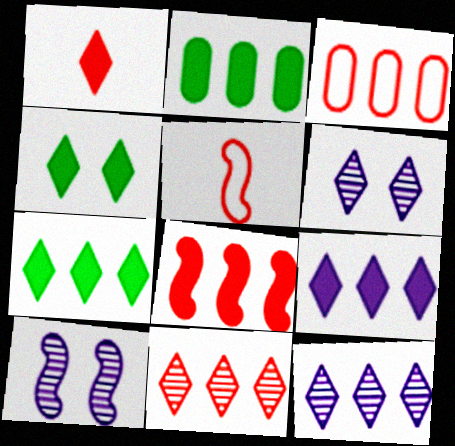[[1, 4, 9], 
[2, 5, 6], 
[2, 8, 9], 
[3, 8, 11]]